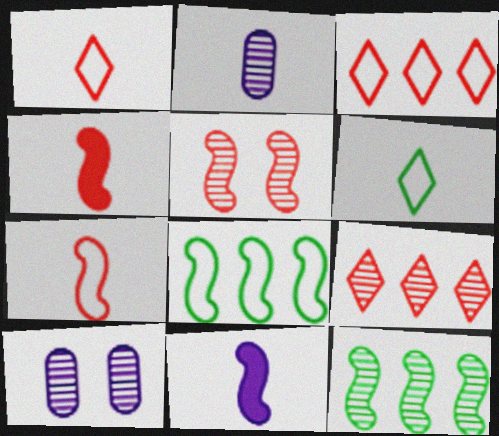[[2, 4, 6], 
[5, 8, 11]]